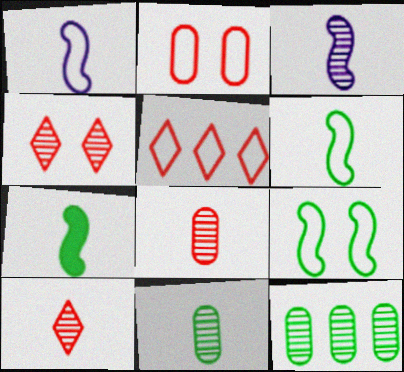[[3, 4, 12], 
[3, 10, 11]]